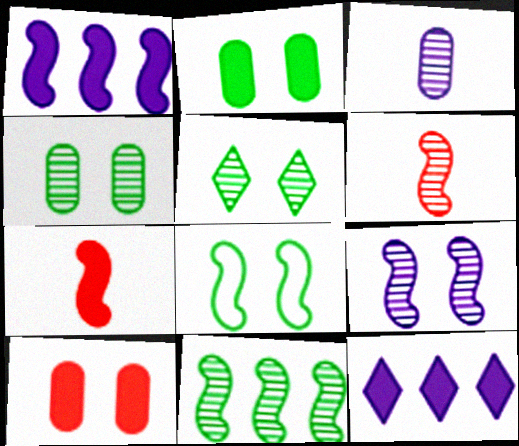[[1, 6, 8], 
[2, 5, 8], 
[2, 7, 12], 
[6, 9, 11]]